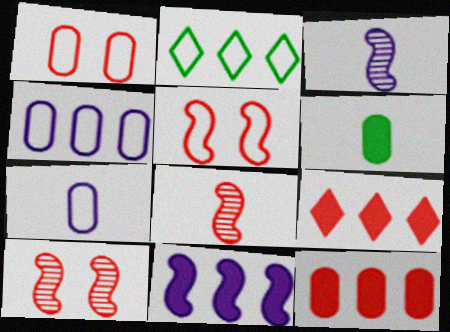[[1, 8, 9], 
[2, 5, 7]]